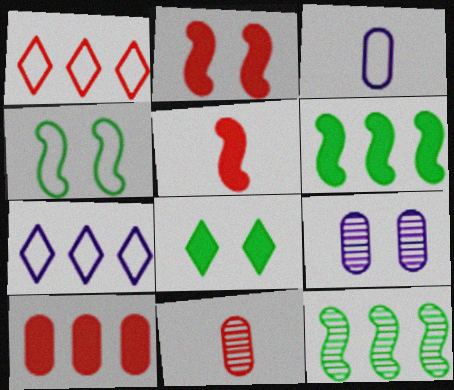[[1, 2, 11], 
[1, 3, 4], 
[7, 10, 12]]